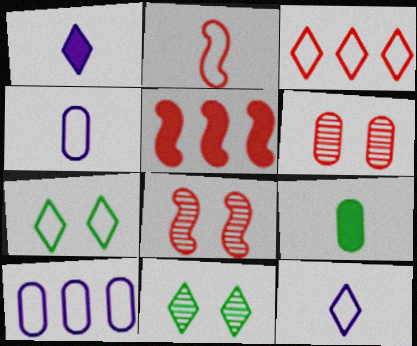[[1, 3, 11], 
[2, 5, 8], 
[2, 7, 10], 
[3, 7, 12], 
[4, 5, 11], 
[6, 9, 10]]